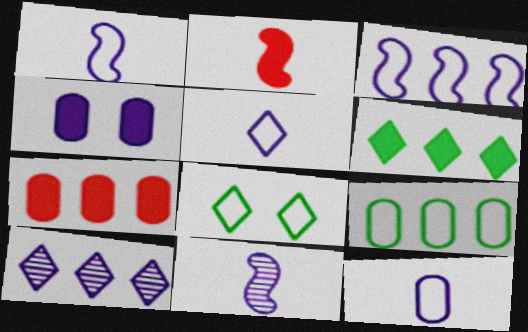[[1, 4, 10], 
[1, 5, 12], 
[2, 4, 6], 
[7, 8, 11]]